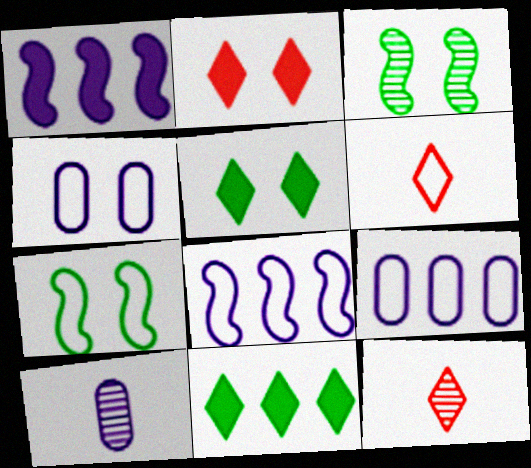[[2, 3, 4], 
[6, 7, 9]]